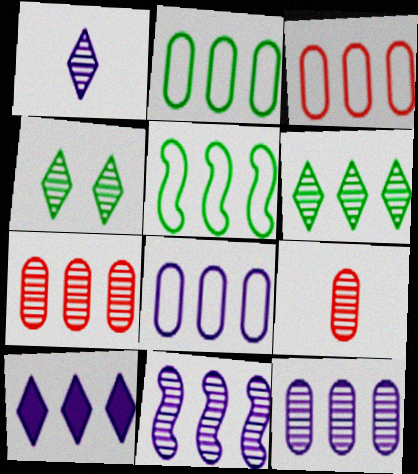[[2, 3, 8], 
[4, 9, 11], 
[5, 7, 10], 
[6, 7, 11], 
[8, 10, 11]]